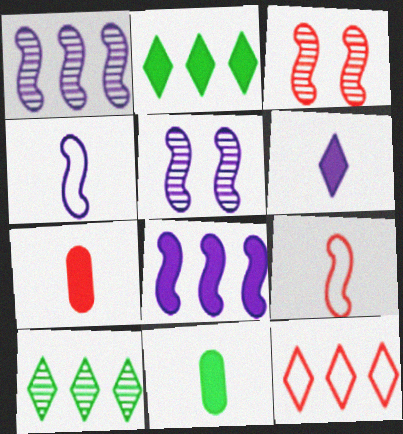[[3, 7, 12], 
[4, 5, 8], 
[5, 11, 12]]